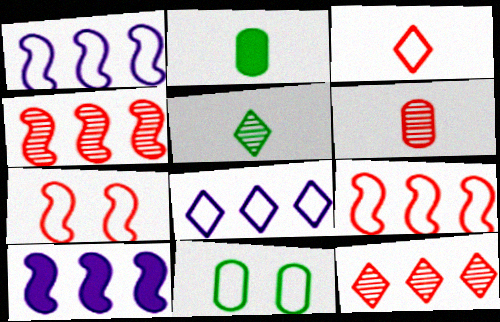[[1, 3, 11]]